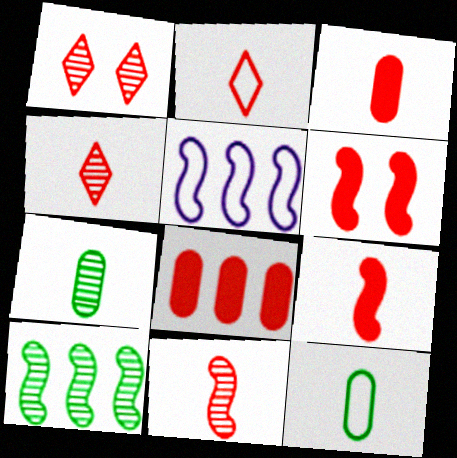[[2, 3, 11]]